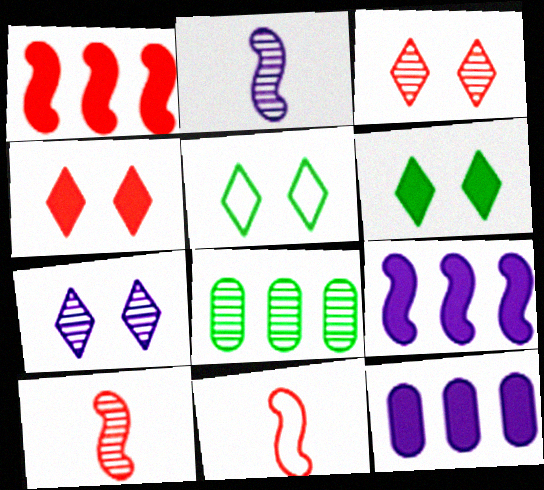[[2, 3, 8], 
[4, 5, 7], 
[5, 10, 12], 
[7, 8, 10]]